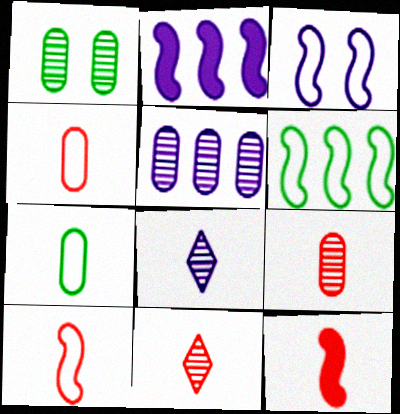[[1, 5, 9], 
[3, 6, 10], 
[4, 11, 12], 
[7, 8, 12]]